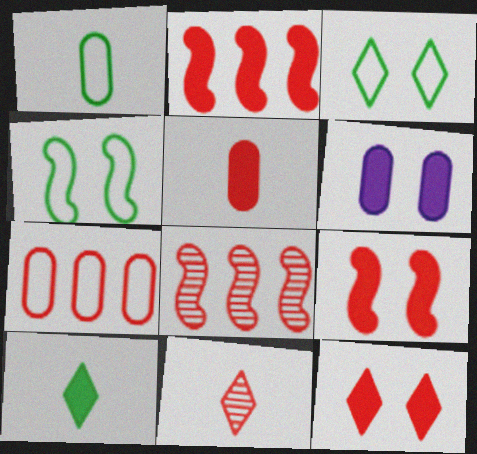[[2, 5, 12], 
[2, 6, 10], 
[7, 9, 11]]